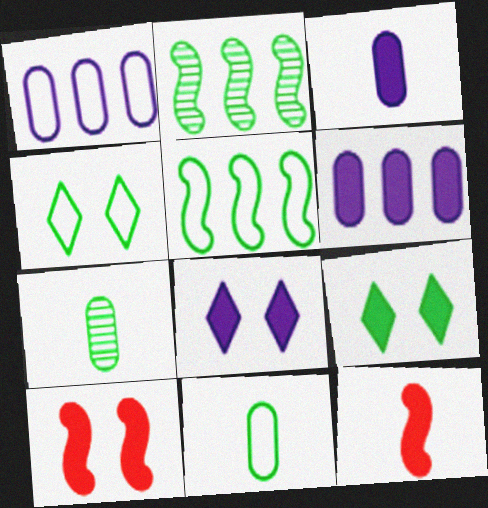[[2, 9, 11], 
[4, 5, 11], 
[5, 7, 9], 
[6, 9, 12]]